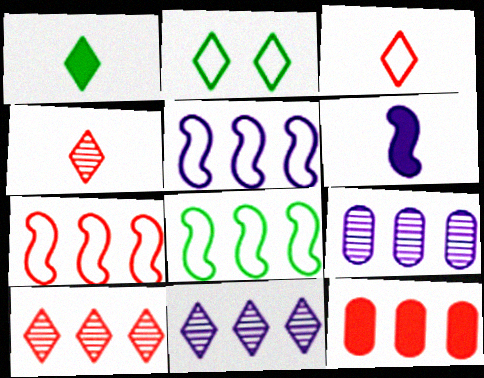[[5, 7, 8], 
[7, 10, 12], 
[8, 11, 12]]